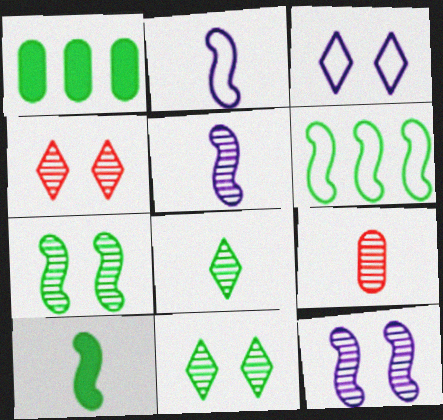[[1, 2, 4], 
[5, 8, 9], 
[6, 7, 10]]